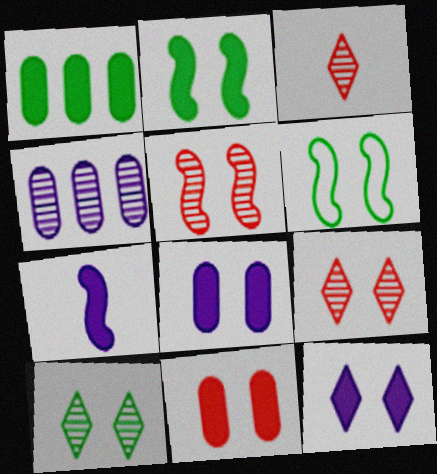[[2, 11, 12], 
[6, 8, 9]]